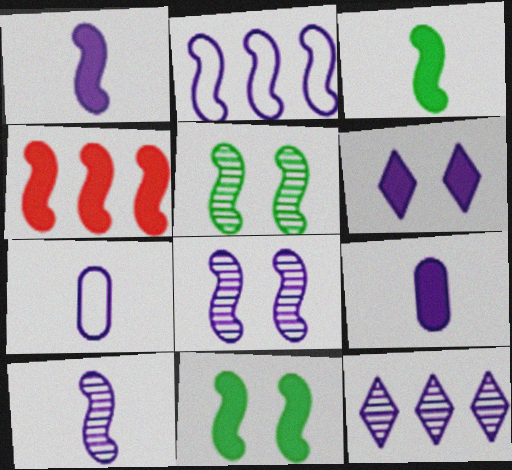[[1, 2, 8], 
[1, 4, 11]]